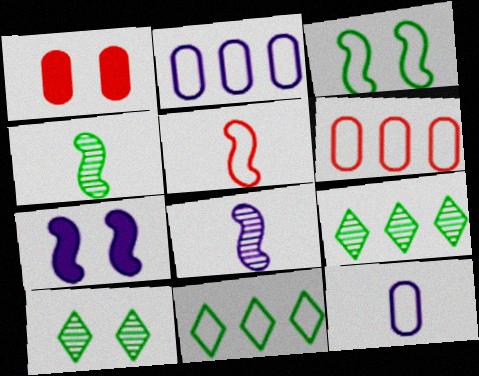[[1, 8, 11]]